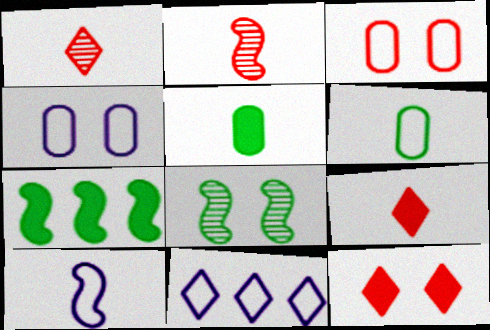[[1, 4, 7], 
[1, 5, 10], 
[4, 8, 12], 
[4, 10, 11]]